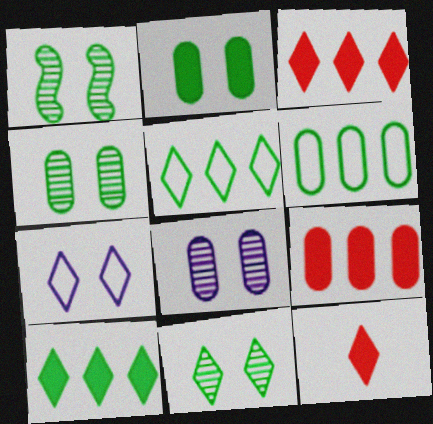[[1, 4, 11]]